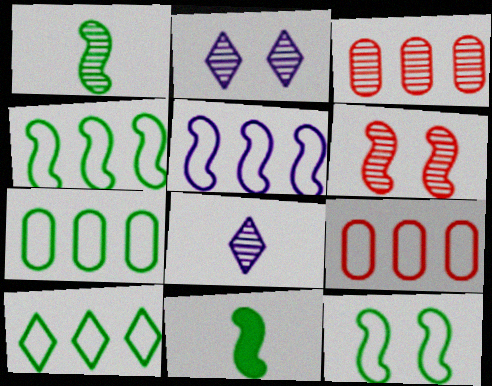[[1, 2, 3], 
[2, 9, 11], 
[4, 7, 10], 
[5, 6, 11], 
[5, 9, 10]]